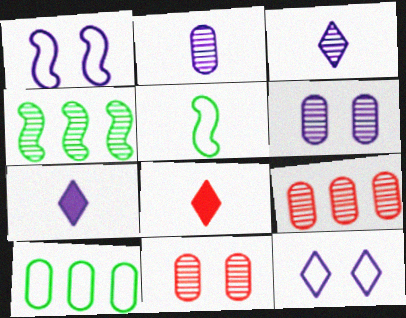[[2, 5, 8], 
[3, 4, 11]]